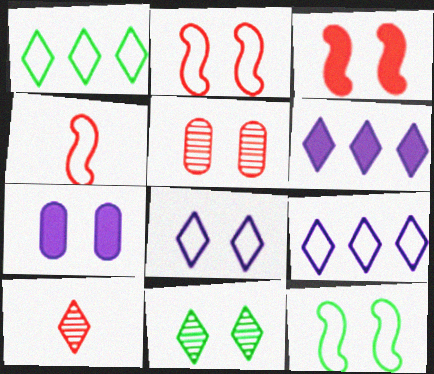[[2, 7, 11]]